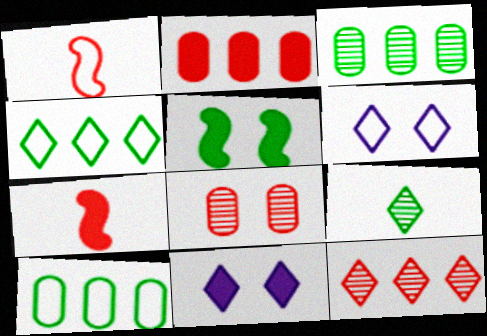[[1, 3, 11], 
[1, 6, 10], 
[3, 6, 7], 
[5, 6, 8], 
[5, 9, 10]]